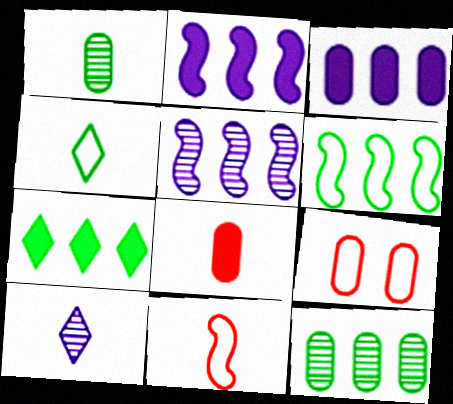[[1, 3, 9], 
[6, 7, 12]]